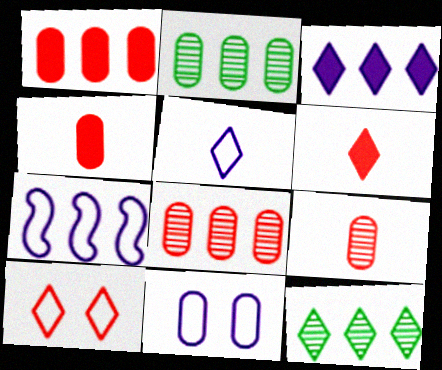[[1, 7, 12], 
[2, 4, 11], 
[5, 7, 11]]